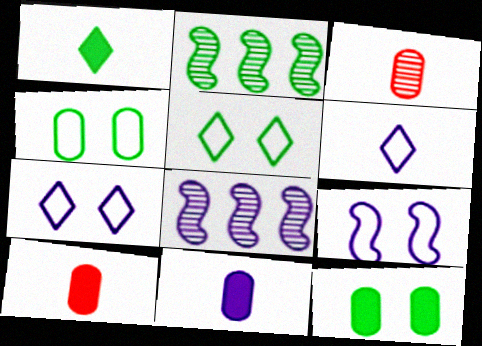[[1, 2, 4], 
[2, 7, 10], 
[5, 8, 10], 
[7, 8, 11]]